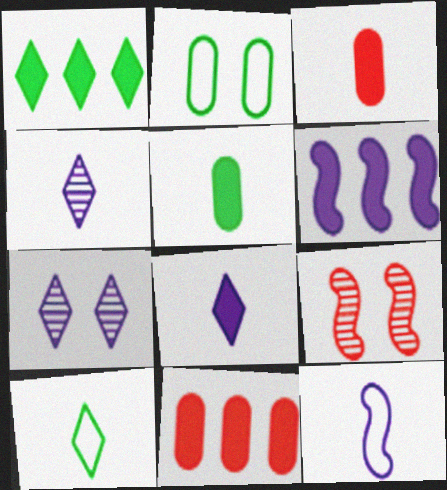[[1, 6, 11]]